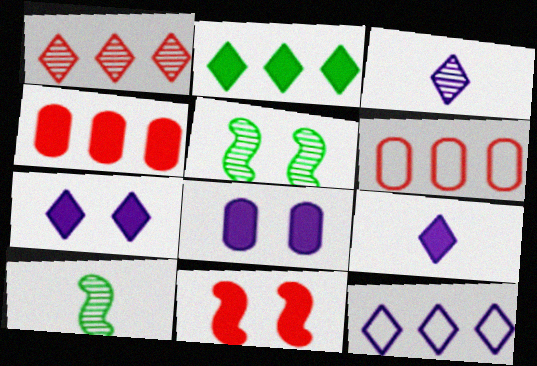[[1, 2, 12], 
[3, 7, 12], 
[5, 6, 9], 
[6, 7, 10]]